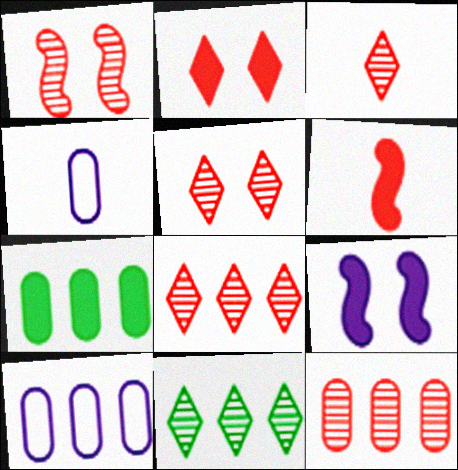[[1, 3, 12], 
[3, 5, 8], 
[7, 10, 12]]